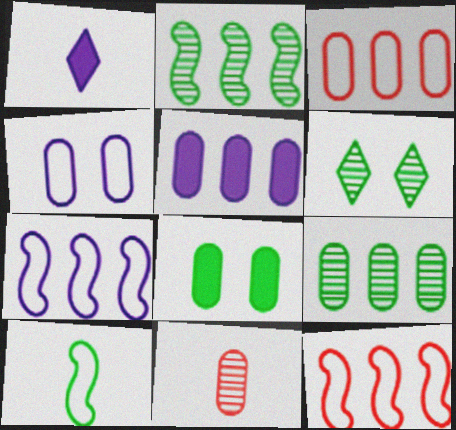[[1, 10, 11], 
[3, 5, 9]]